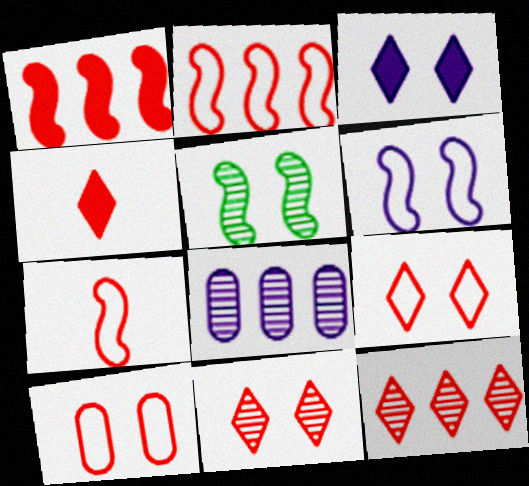[[3, 5, 10], 
[4, 9, 12]]